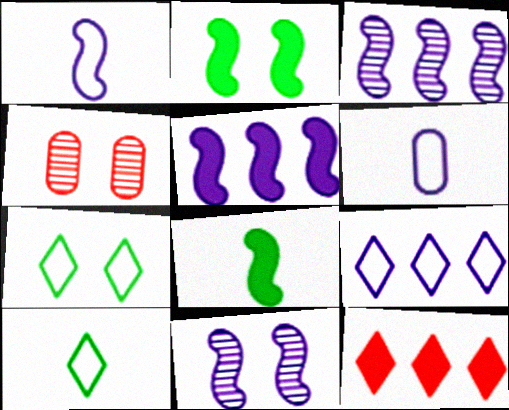[[1, 5, 11], 
[4, 5, 10], 
[4, 8, 9]]